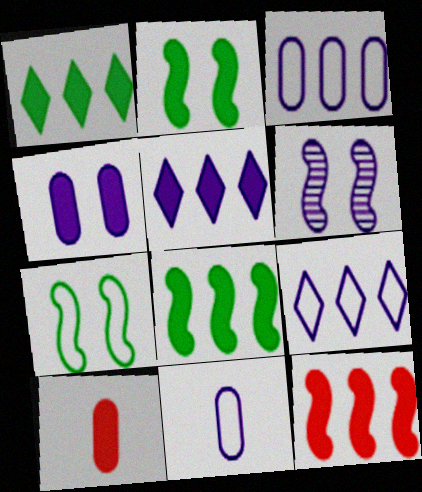[[2, 5, 10], 
[5, 6, 11]]